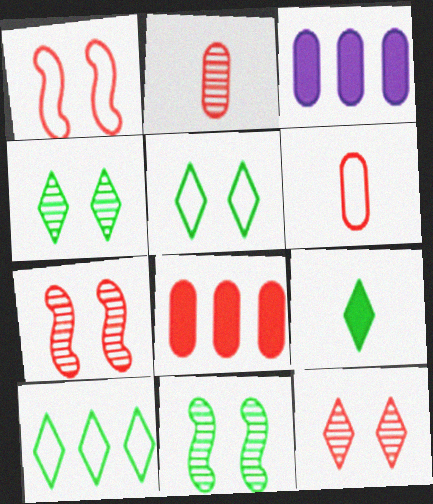[[4, 9, 10]]